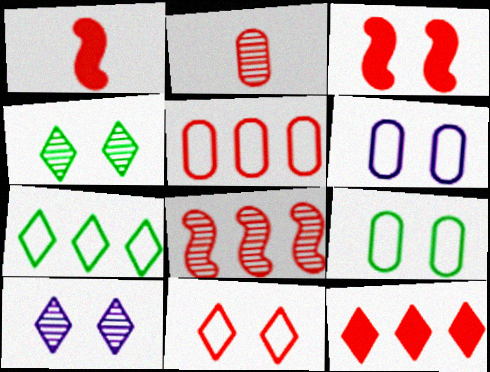[[3, 4, 6], 
[3, 9, 10], 
[5, 8, 12]]